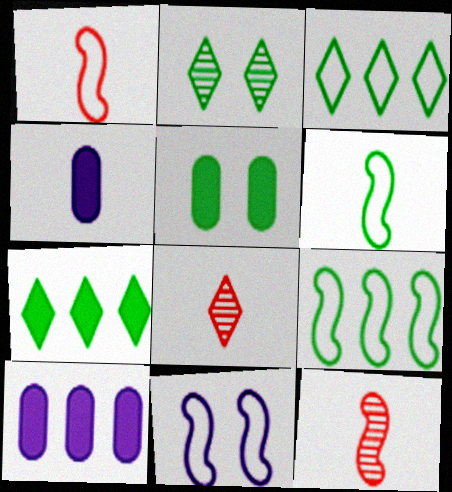[[1, 2, 10], 
[1, 9, 11], 
[4, 6, 8]]